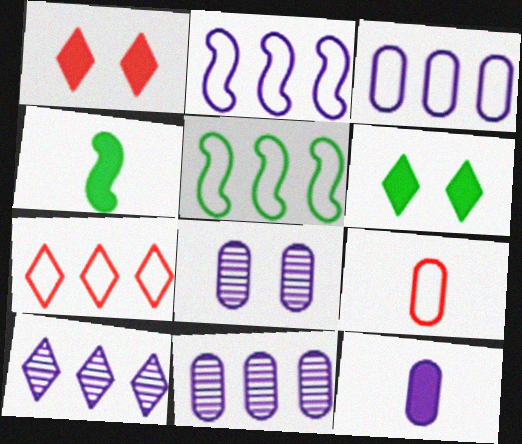[[3, 5, 7], 
[3, 8, 12], 
[4, 7, 8]]